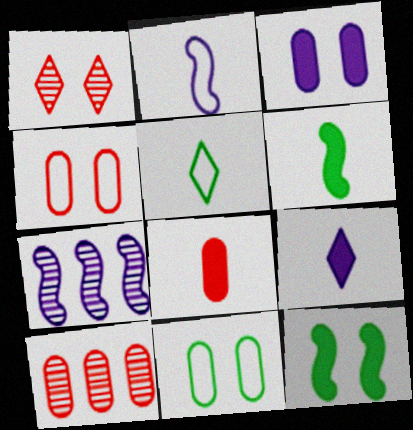[[4, 8, 10], 
[6, 8, 9]]